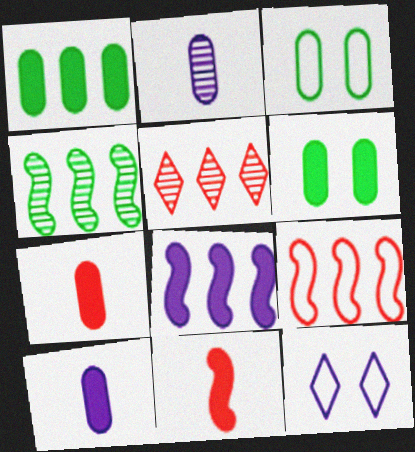[[2, 8, 12], 
[4, 7, 12], 
[4, 8, 9]]